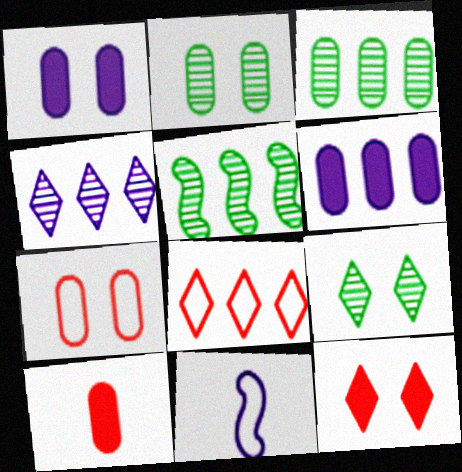[[1, 2, 7], 
[1, 4, 11], 
[3, 11, 12], 
[5, 6, 8]]